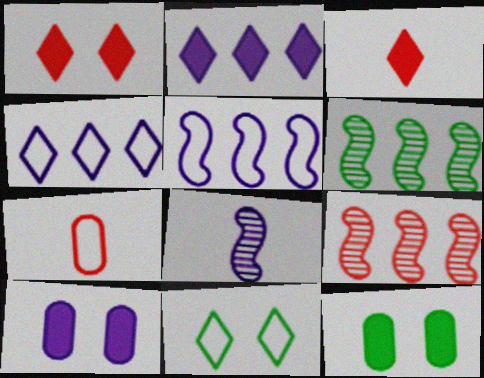[[1, 7, 9], 
[4, 8, 10], 
[5, 7, 11]]